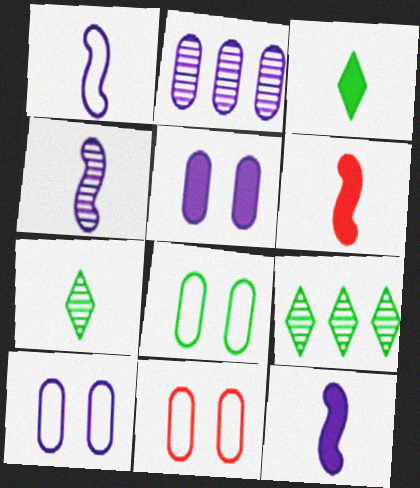[[1, 4, 12], 
[6, 9, 10], 
[8, 10, 11], 
[9, 11, 12]]